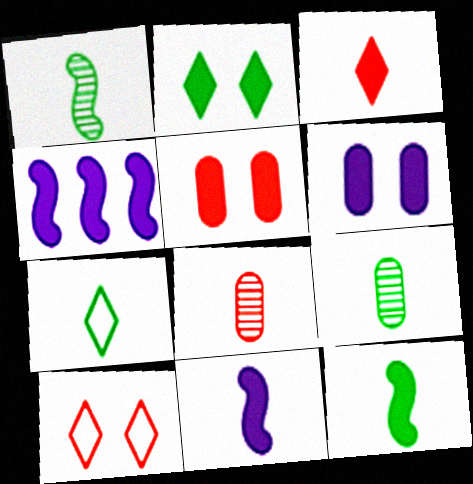[[4, 9, 10], 
[7, 8, 11], 
[7, 9, 12]]